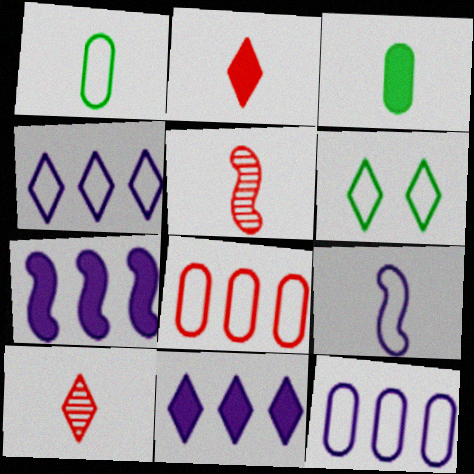[[3, 9, 10], 
[6, 8, 9], 
[6, 10, 11]]